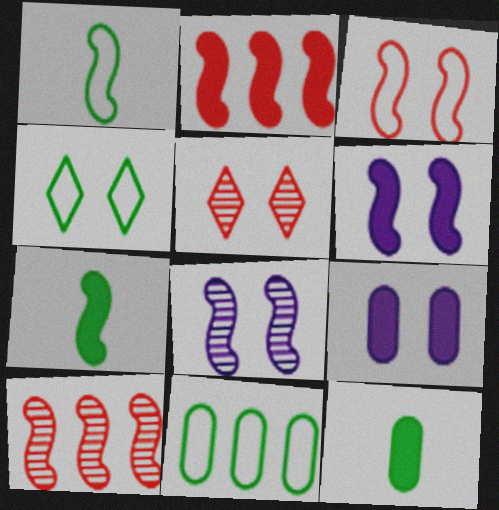[[1, 2, 8], 
[1, 4, 11], 
[1, 6, 10], 
[2, 6, 7]]